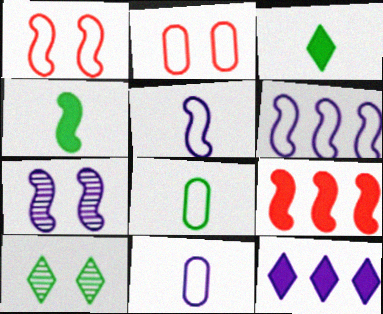[[7, 11, 12], 
[9, 10, 11]]